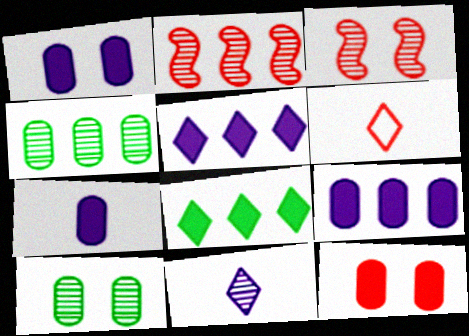[[1, 7, 9], 
[2, 6, 12], 
[2, 10, 11], 
[3, 4, 11]]